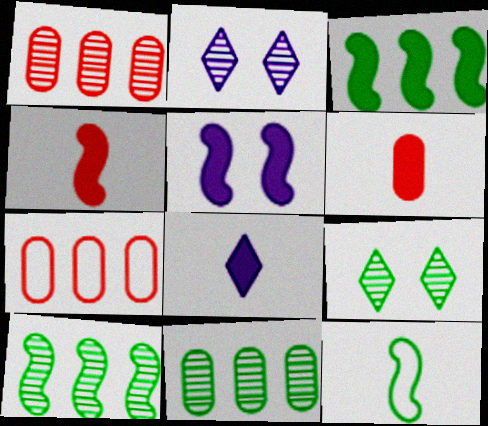[[3, 4, 5]]